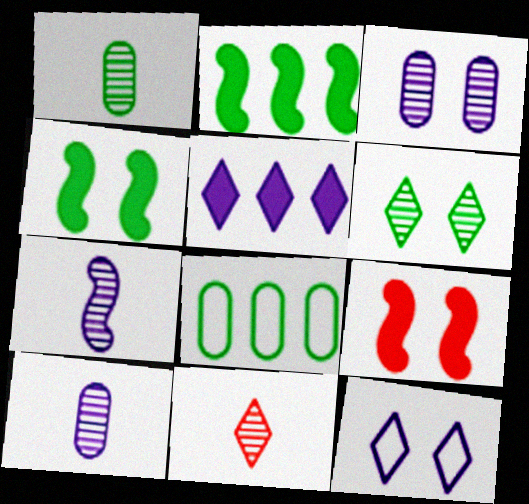[[1, 7, 11]]